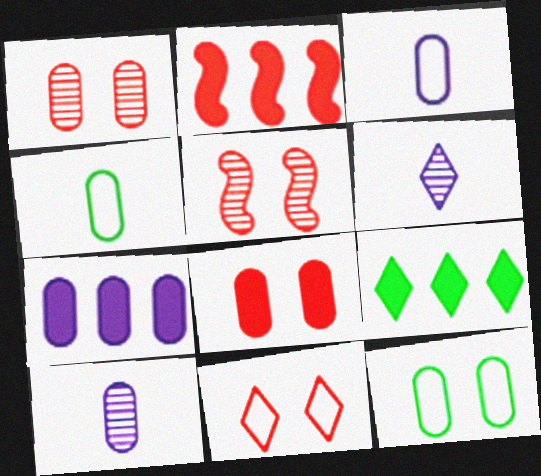[[1, 4, 7], 
[2, 6, 12], 
[2, 7, 9], 
[3, 5, 9], 
[5, 8, 11], 
[6, 9, 11]]